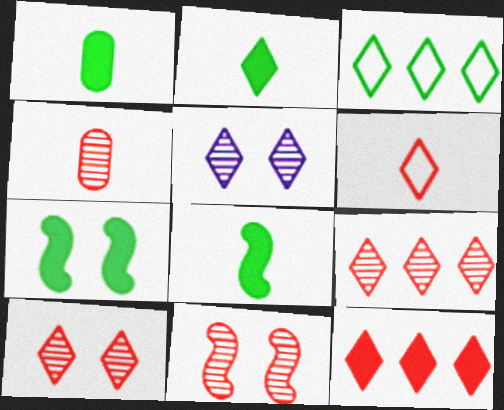[[1, 2, 8], 
[4, 9, 11], 
[6, 10, 12]]